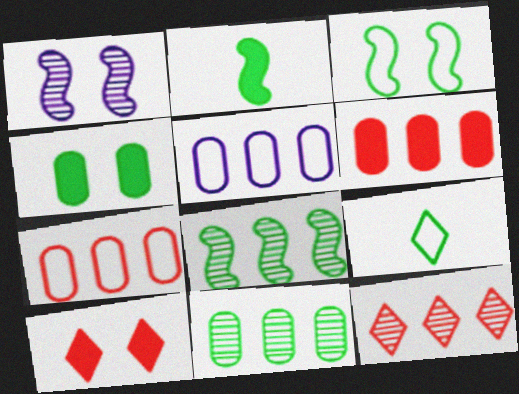[[1, 6, 9], 
[2, 3, 8], 
[4, 8, 9], 
[5, 6, 11]]